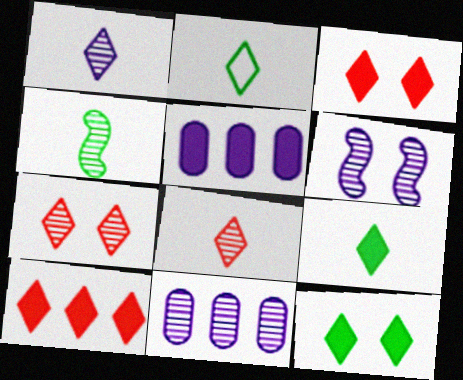[[1, 6, 11], 
[4, 7, 11]]